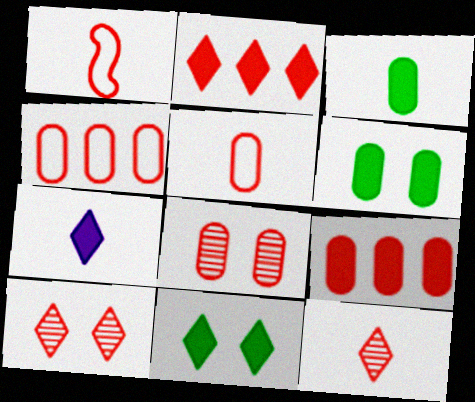[[1, 2, 8], 
[1, 9, 10], 
[2, 7, 11], 
[5, 8, 9]]